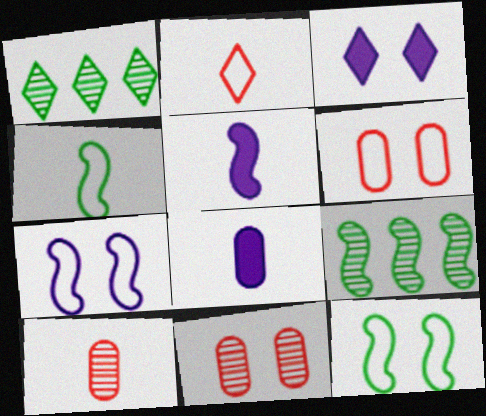[[1, 2, 3], 
[1, 5, 6], 
[3, 11, 12]]